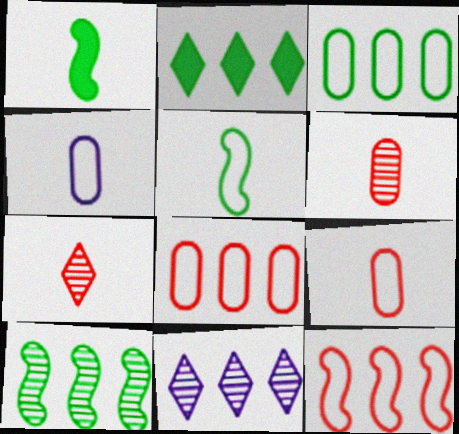[[1, 4, 7], 
[2, 3, 10]]